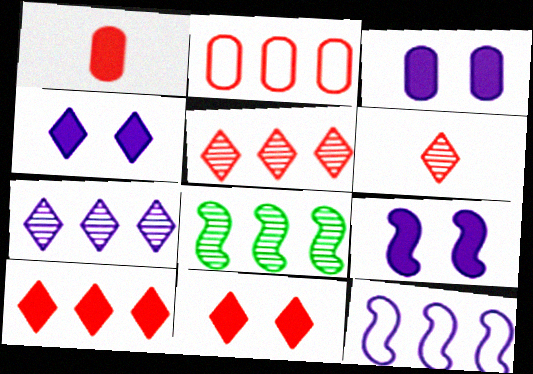[[3, 4, 9]]